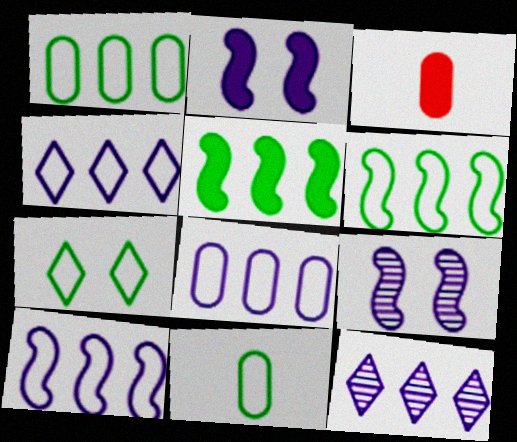[[4, 8, 10], 
[6, 7, 11]]